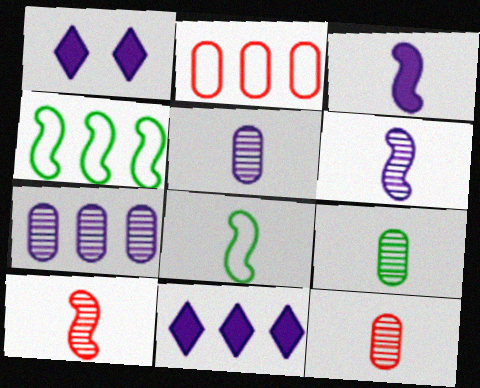[[1, 4, 12], 
[3, 8, 10], 
[5, 9, 12]]